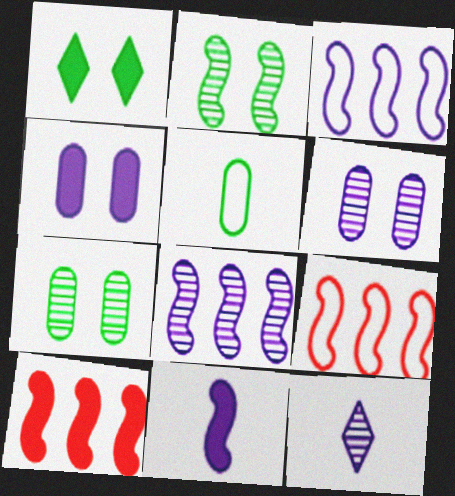[[2, 9, 11], 
[3, 4, 12], 
[6, 8, 12]]